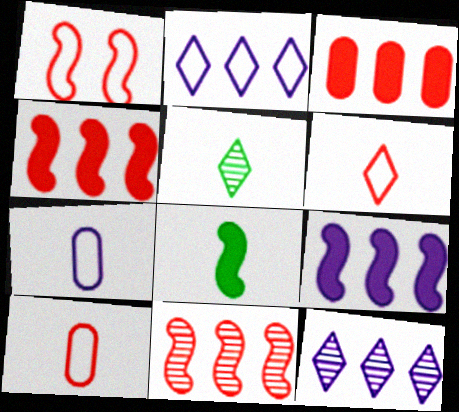[]